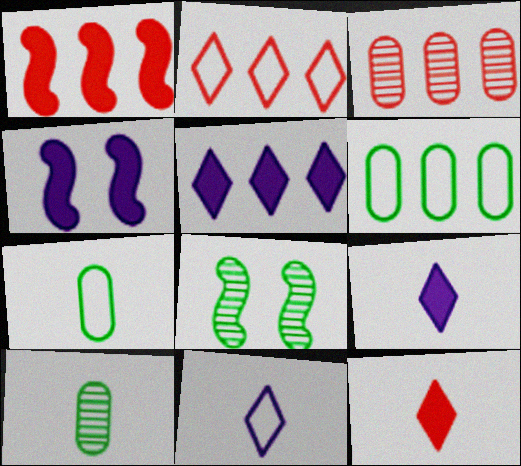[[1, 2, 3], 
[2, 4, 10]]